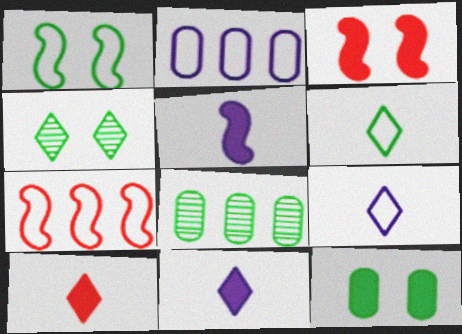[[1, 4, 12], 
[3, 8, 9]]